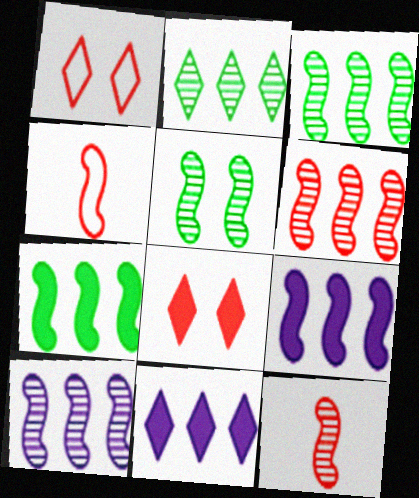[[3, 6, 10], 
[4, 5, 9], 
[5, 10, 12]]